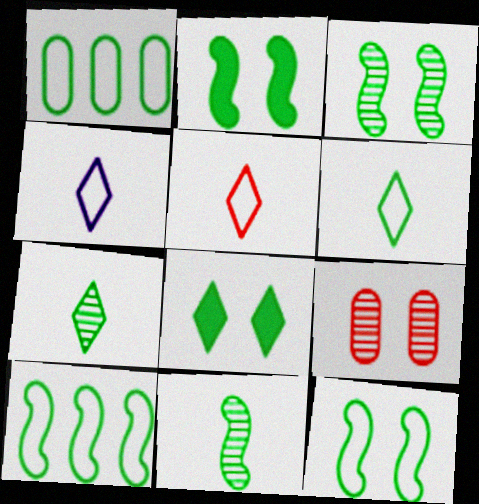[[1, 2, 7], 
[1, 6, 12], 
[1, 8, 11], 
[2, 3, 12], 
[2, 10, 11], 
[4, 5, 6]]